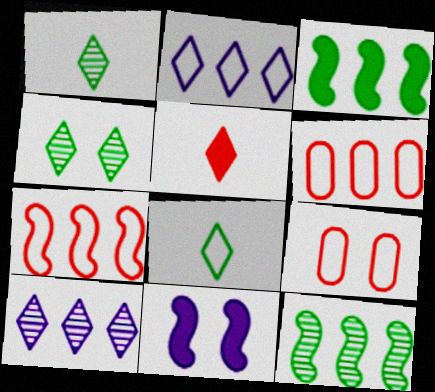[[1, 6, 11], 
[2, 4, 5], 
[3, 6, 10], 
[4, 9, 11]]